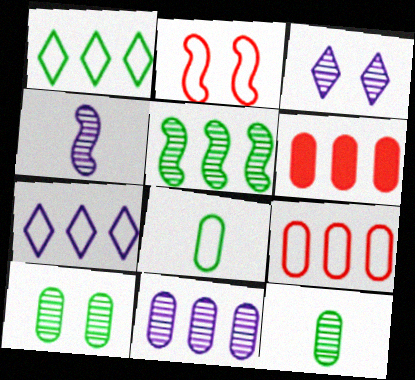[[2, 7, 8], 
[3, 4, 11], 
[5, 6, 7]]